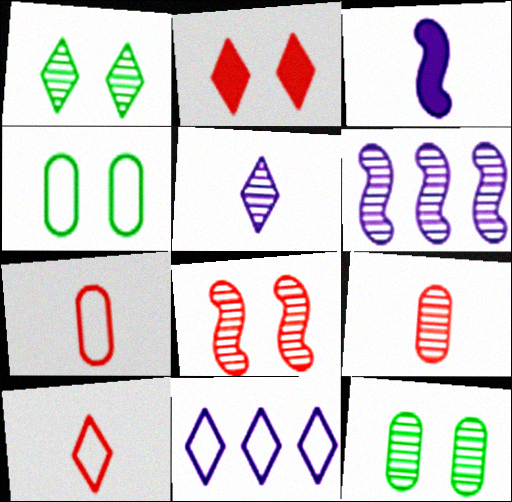[[1, 6, 9]]